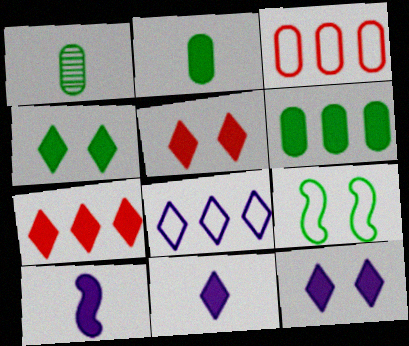[[4, 5, 12], 
[4, 7, 11], 
[5, 6, 10]]